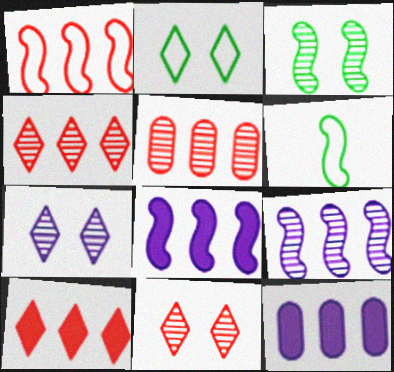[[1, 5, 10], 
[6, 11, 12]]